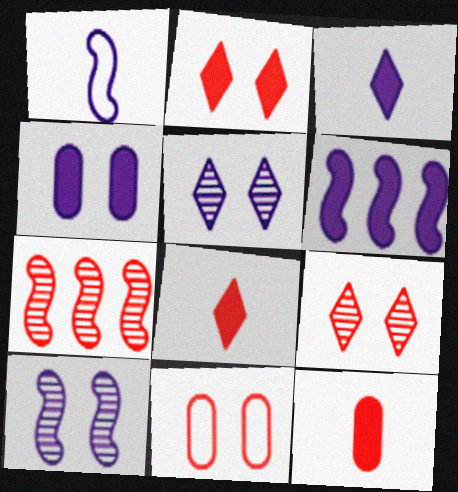[[1, 6, 10], 
[3, 4, 6], 
[7, 8, 11]]